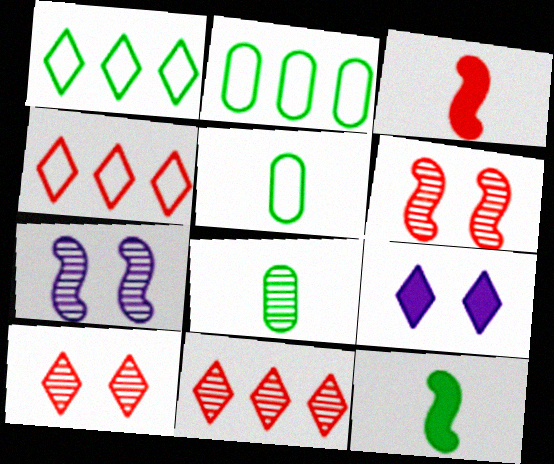[[7, 8, 11]]